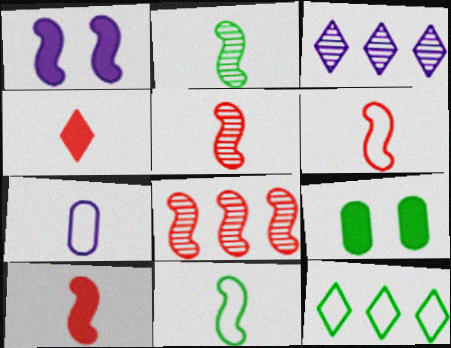[[1, 3, 7], 
[1, 8, 11], 
[2, 4, 7], 
[2, 9, 12], 
[3, 6, 9], 
[5, 6, 10]]